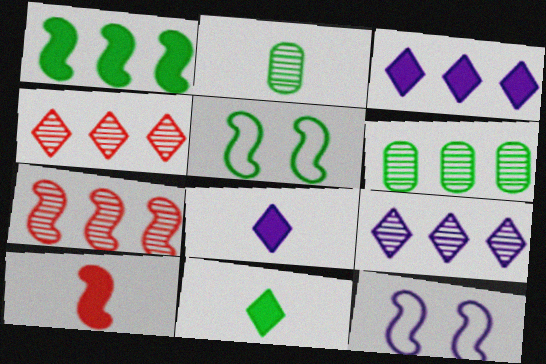[[5, 6, 11], 
[6, 7, 9]]